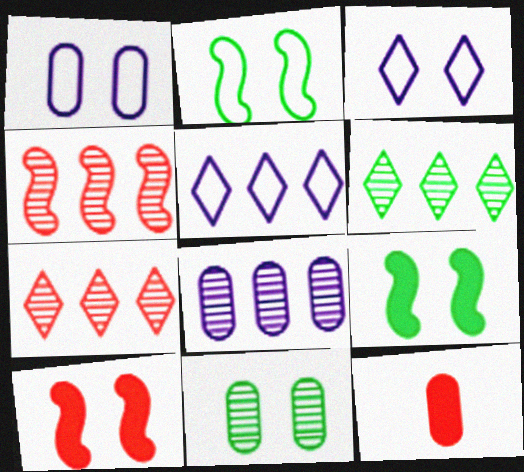[[3, 10, 11], 
[4, 6, 8]]